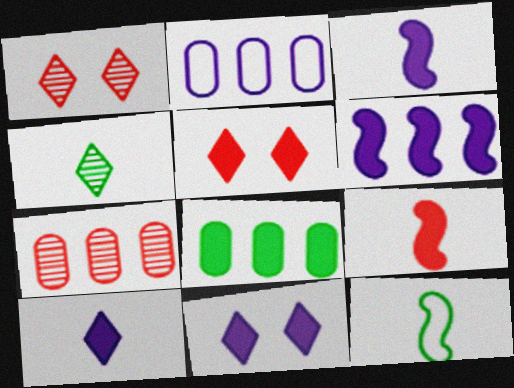[[2, 7, 8], 
[3, 5, 8], 
[7, 11, 12], 
[8, 9, 11]]